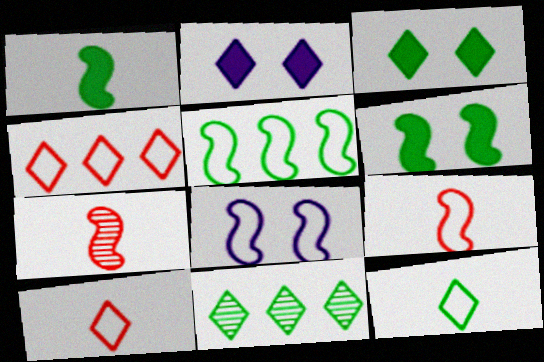[[2, 10, 11], 
[3, 11, 12], 
[5, 8, 9]]